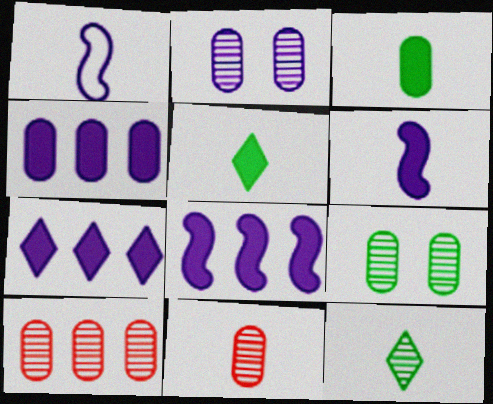[[1, 2, 7], 
[1, 5, 11], 
[4, 7, 8]]